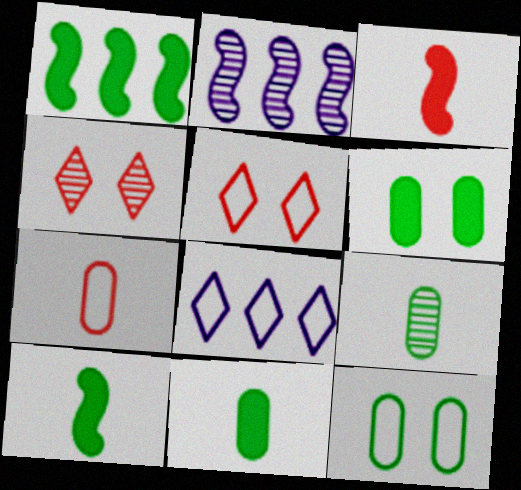[[2, 4, 9], 
[2, 5, 11]]